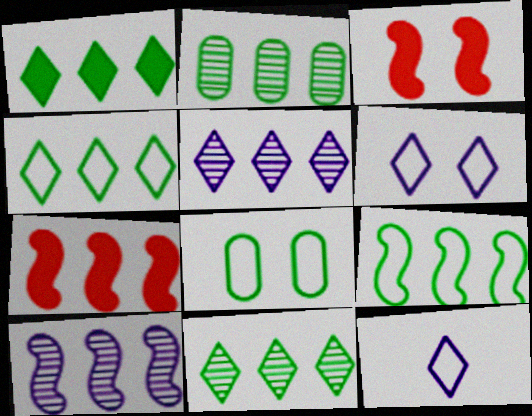[[1, 2, 9], 
[1, 4, 11], 
[2, 3, 12], 
[7, 9, 10]]